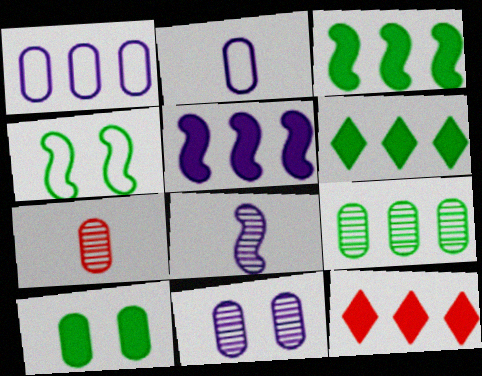[[1, 7, 10], 
[7, 9, 11]]